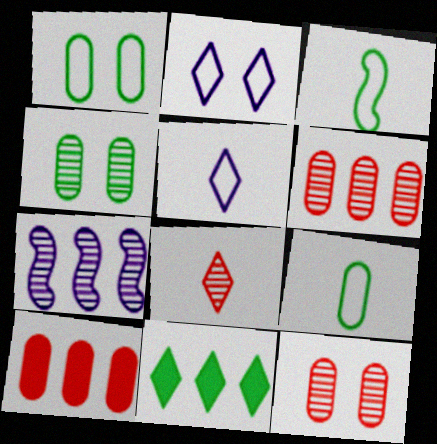[[2, 8, 11], 
[3, 4, 11], 
[4, 7, 8]]